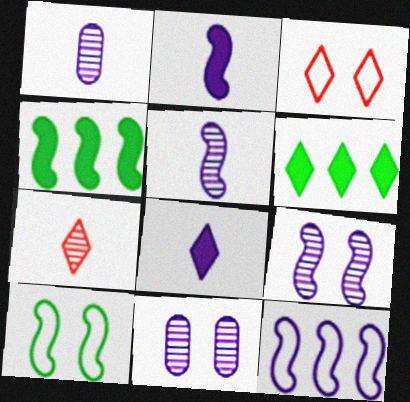[[1, 3, 4], 
[2, 9, 12], 
[8, 11, 12]]